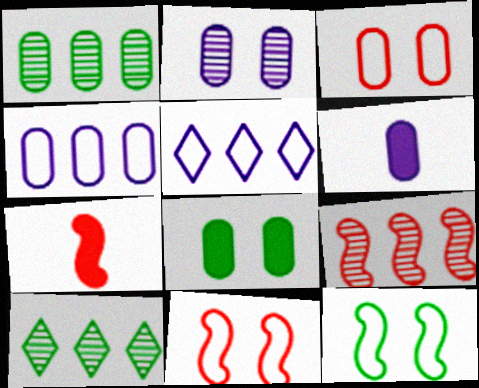[[1, 3, 6], 
[2, 3, 8], 
[2, 4, 6], 
[6, 10, 11], 
[7, 9, 11]]